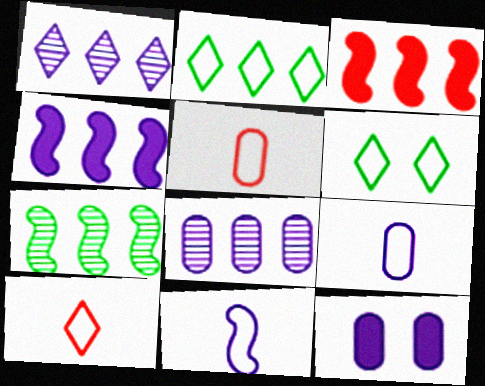[[1, 11, 12], 
[2, 3, 8], 
[7, 10, 12], 
[8, 9, 12]]